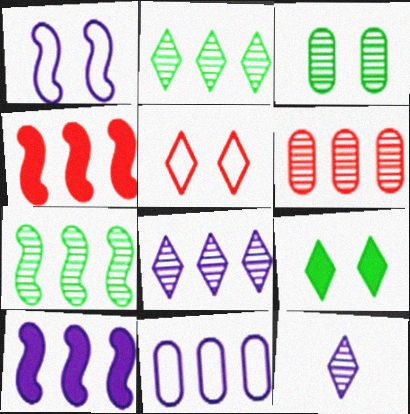[[2, 4, 11], 
[6, 7, 8], 
[8, 10, 11]]